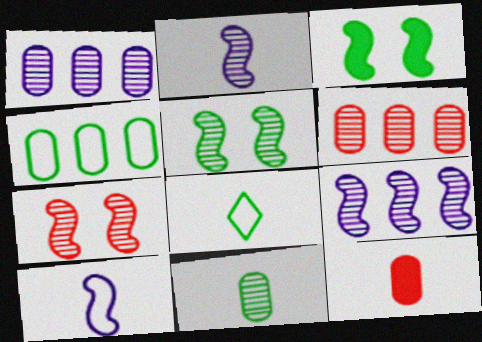[[2, 8, 12]]